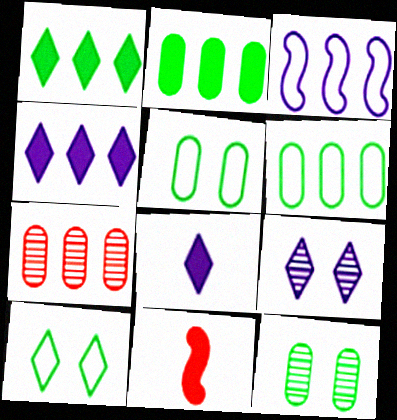[[1, 3, 7], 
[6, 9, 11]]